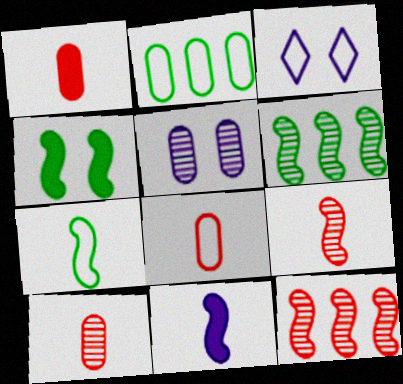[[1, 2, 5], 
[1, 3, 6], 
[1, 8, 10], 
[4, 6, 7], 
[7, 9, 11]]